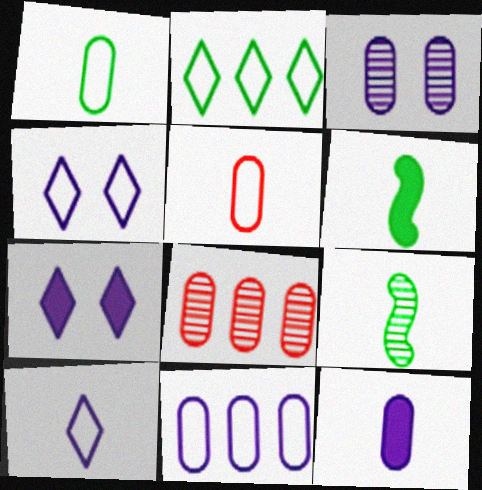[[3, 11, 12], 
[4, 6, 8]]